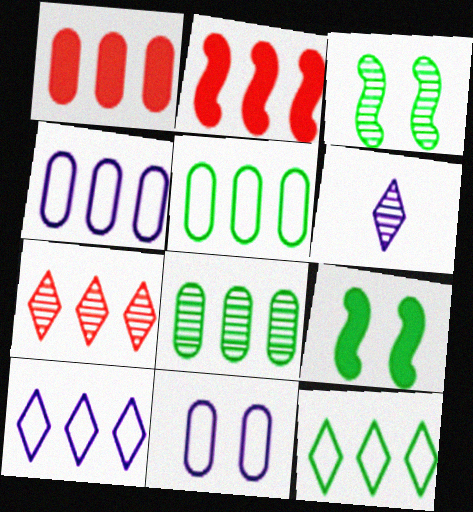[[1, 4, 8], 
[2, 8, 10]]